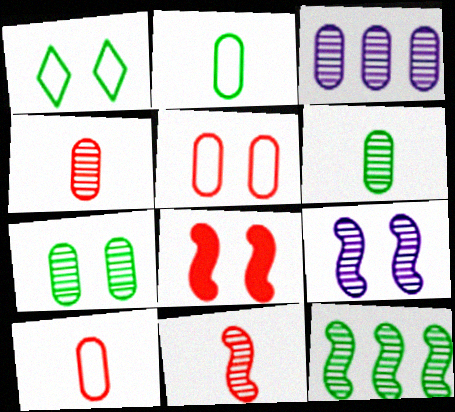[[3, 4, 7], 
[9, 11, 12]]